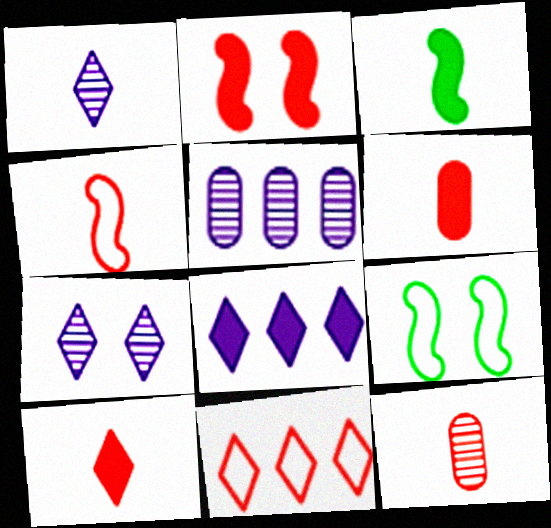[[2, 11, 12], 
[4, 10, 12], 
[5, 9, 10], 
[8, 9, 12]]